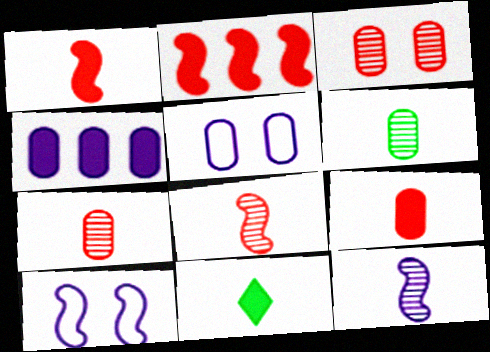[]